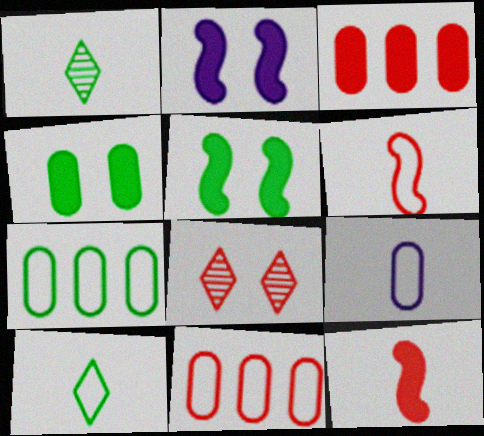[[1, 2, 11], 
[1, 5, 7], 
[1, 9, 12], 
[3, 6, 8], 
[6, 9, 10], 
[8, 11, 12]]